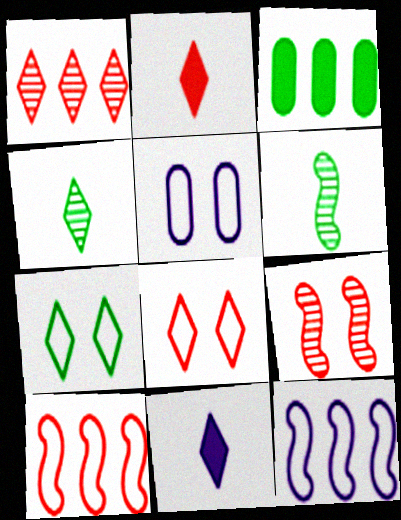[[1, 2, 8], 
[1, 3, 12], 
[1, 7, 11], 
[3, 6, 7]]